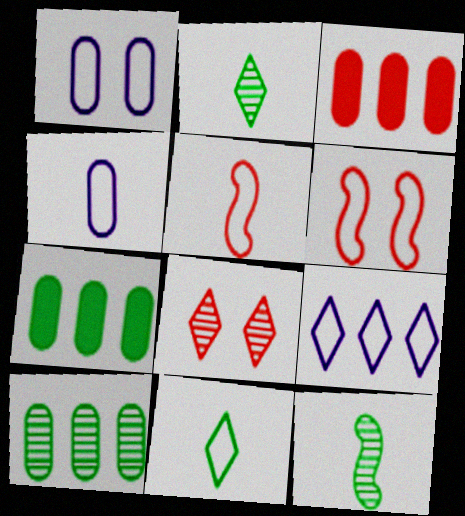[[3, 5, 8], 
[4, 5, 11]]